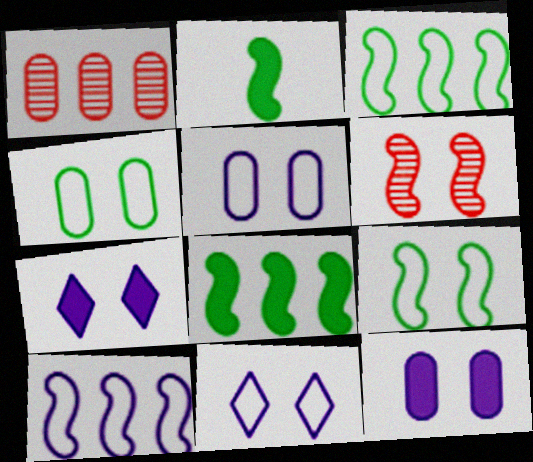[[1, 2, 11], 
[2, 6, 10], 
[4, 6, 7]]